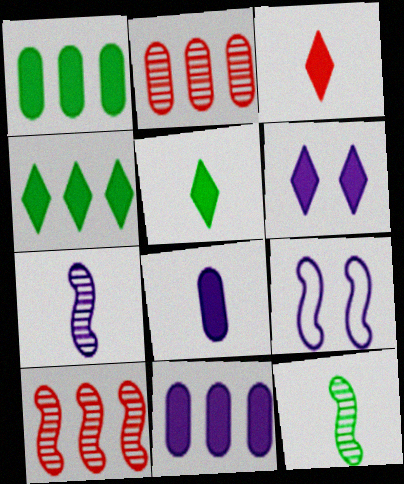[[2, 5, 9], 
[3, 4, 6]]